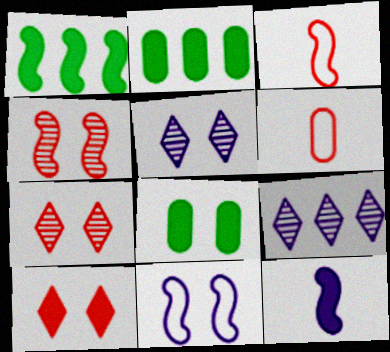[[1, 5, 6], 
[2, 3, 5], 
[2, 10, 12], 
[3, 8, 9], 
[7, 8, 11]]